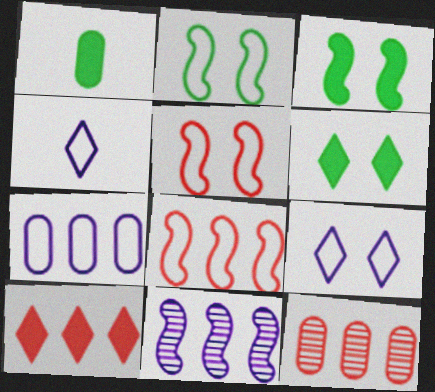[[3, 4, 12], 
[8, 10, 12]]